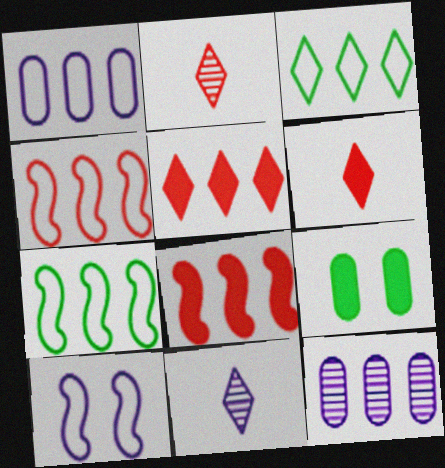[[1, 3, 4], 
[3, 8, 12], 
[4, 9, 11], 
[5, 7, 12]]